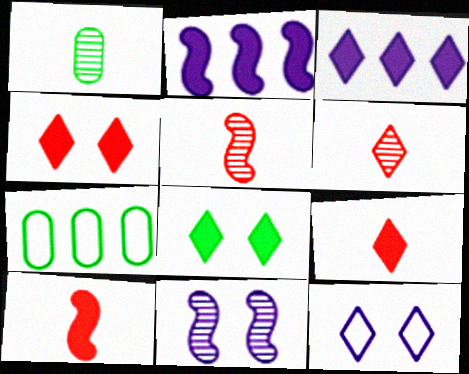[[3, 8, 9], 
[7, 9, 11]]